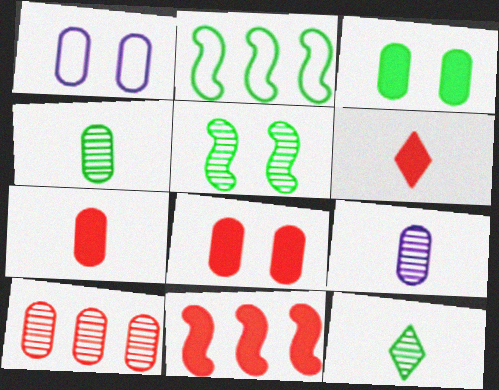[[1, 11, 12], 
[2, 3, 12], 
[6, 8, 11]]